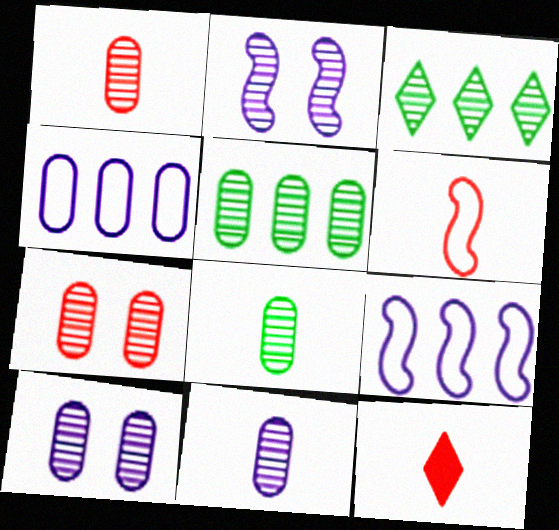[[1, 2, 3], 
[1, 5, 10], 
[1, 6, 12], 
[1, 8, 11], 
[5, 7, 11]]